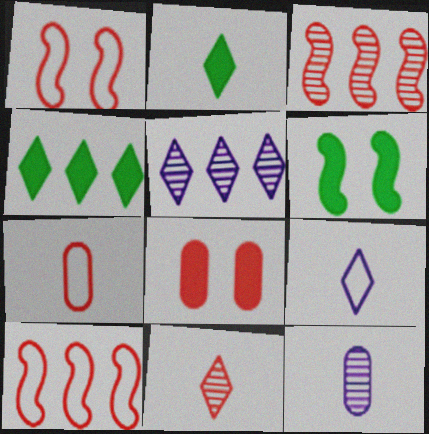[[1, 4, 12], 
[2, 9, 11], 
[5, 6, 7], 
[8, 10, 11]]